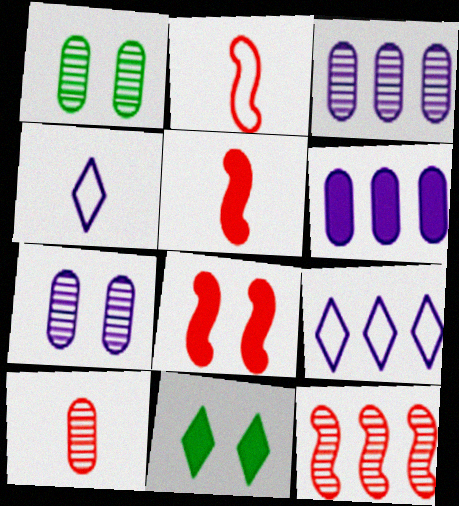[[1, 3, 10], 
[1, 5, 9], 
[2, 3, 11], 
[2, 8, 12], 
[5, 6, 11]]